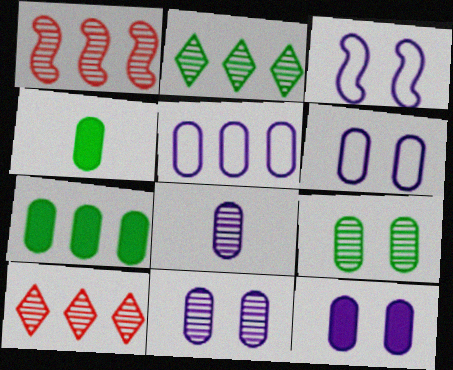[[3, 4, 10], 
[5, 8, 12], 
[6, 11, 12]]